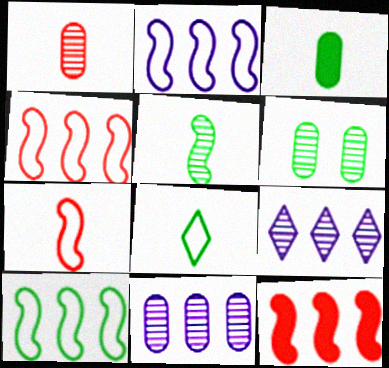[[1, 6, 11], 
[2, 4, 10], 
[3, 5, 8]]